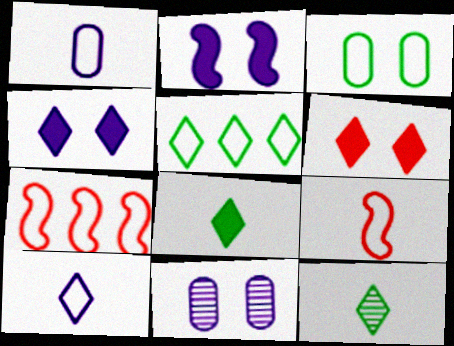[[3, 7, 10], 
[7, 8, 11]]